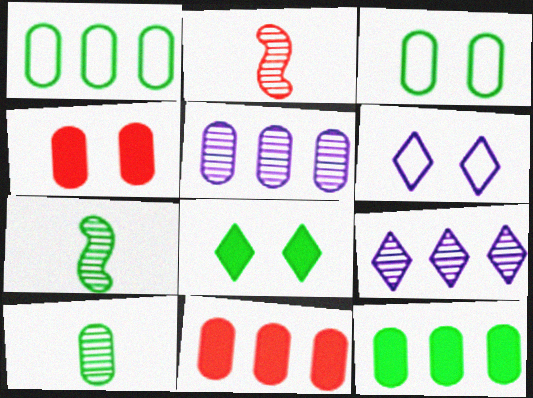[[1, 5, 11], 
[1, 7, 8], 
[2, 6, 12], 
[3, 10, 12], 
[6, 7, 11]]